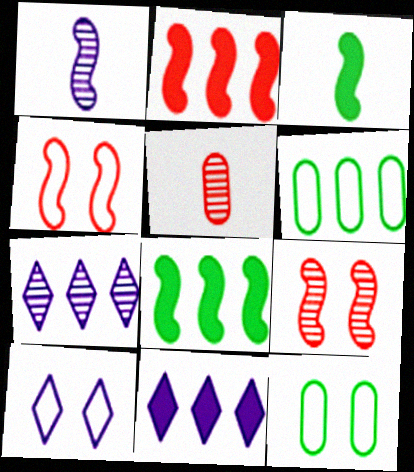[[1, 4, 8], 
[2, 6, 7], 
[4, 10, 12], 
[5, 8, 10]]